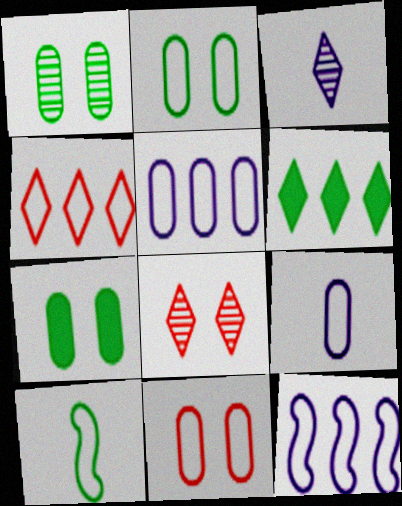[[1, 2, 7], 
[1, 6, 10]]